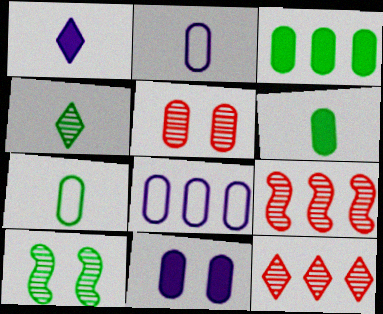[[2, 3, 5], 
[5, 6, 8]]